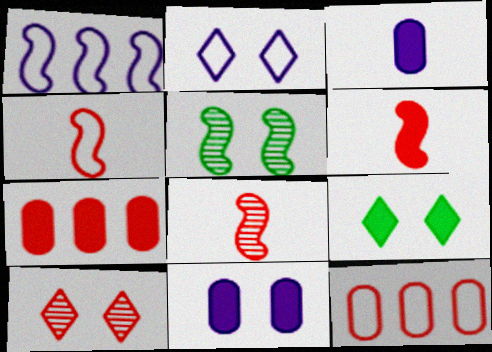[[1, 5, 6], 
[2, 9, 10], 
[4, 6, 8], 
[4, 7, 10], 
[6, 10, 12]]